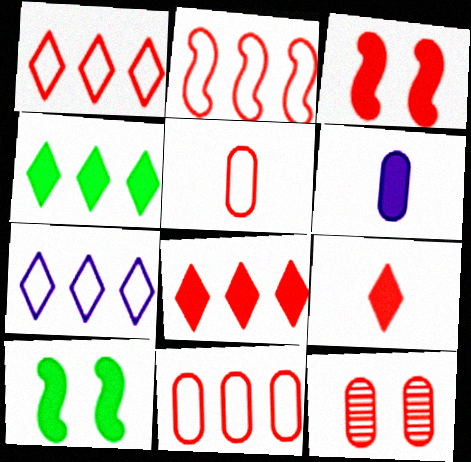[[1, 2, 11], 
[2, 9, 12], 
[3, 4, 6], 
[6, 8, 10]]